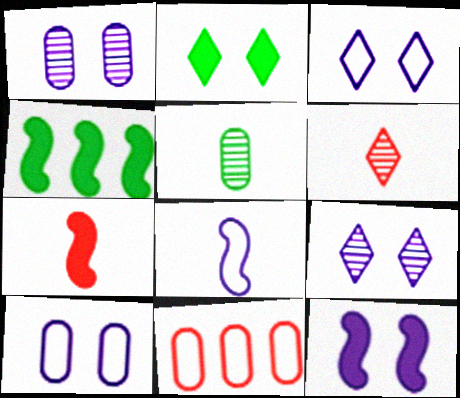[[1, 3, 12], 
[4, 6, 10], 
[4, 7, 12], 
[9, 10, 12]]